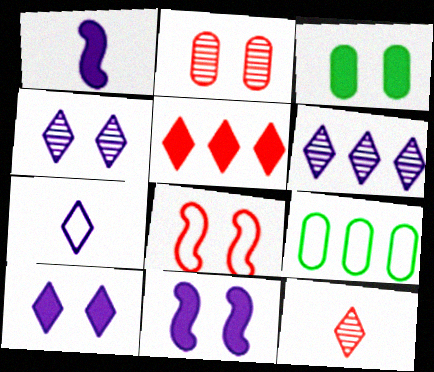[[1, 3, 5], 
[3, 4, 8], 
[6, 7, 10], 
[7, 8, 9], 
[9, 11, 12]]